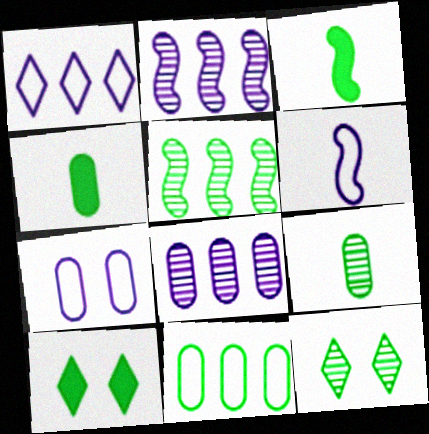[[1, 6, 7], 
[3, 11, 12], 
[5, 9, 12]]